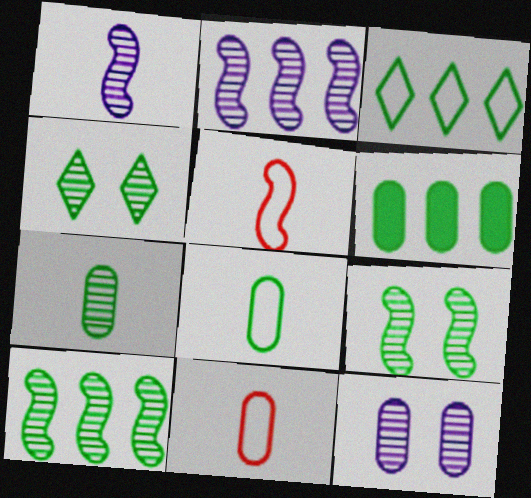[[3, 6, 10], 
[4, 7, 10], 
[6, 11, 12]]